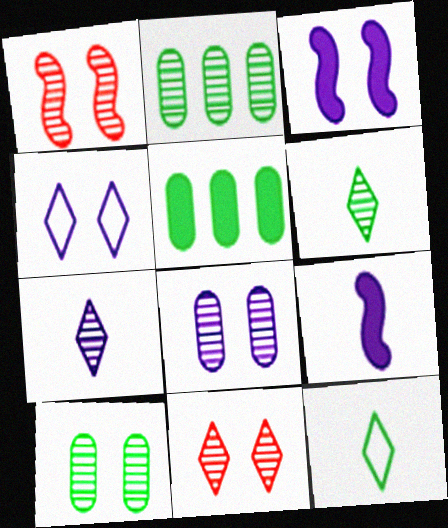[[1, 2, 7], 
[3, 4, 8]]